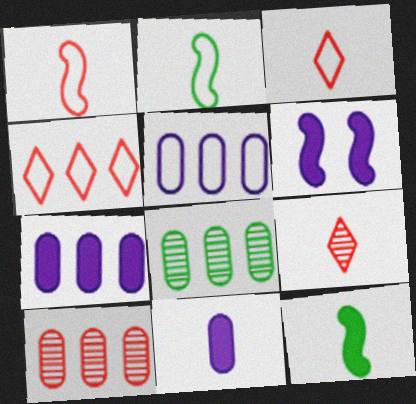[[2, 9, 11], 
[3, 6, 8]]